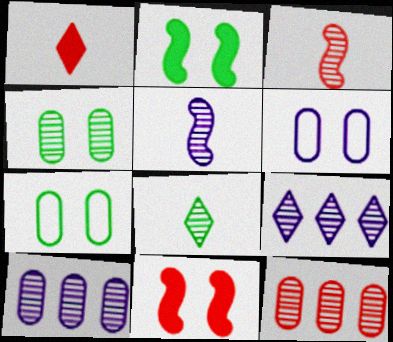[[3, 4, 9]]